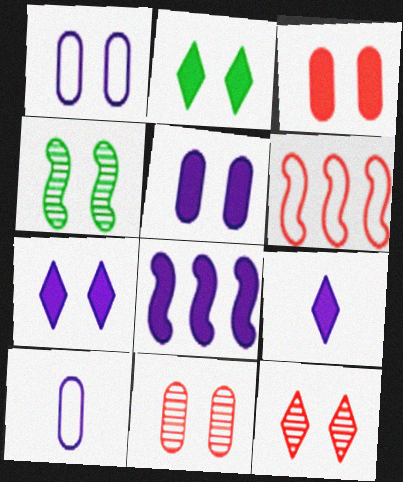[[5, 8, 9]]